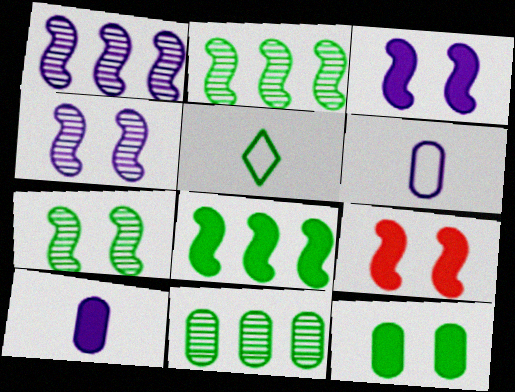[[2, 5, 12]]